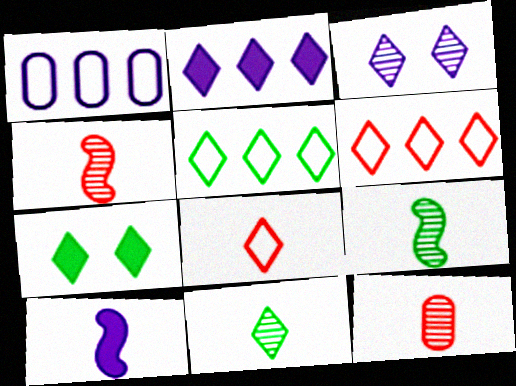[[1, 3, 10], 
[1, 4, 7], 
[5, 7, 11]]